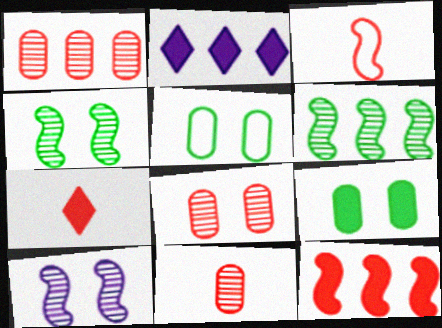[[1, 8, 11], 
[3, 7, 11]]